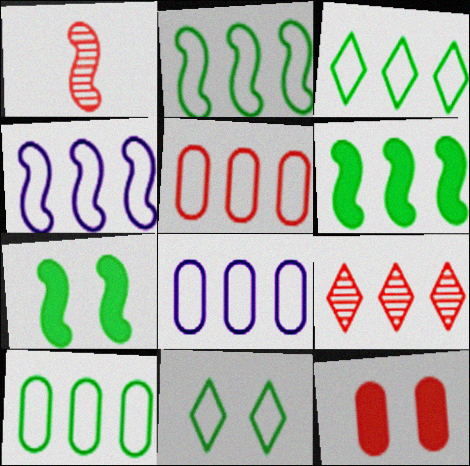[[1, 4, 7], 
[2, 3, 10], 
[3, 4, 5], 
[5, 8, 10], 
[6, 8, 9]]